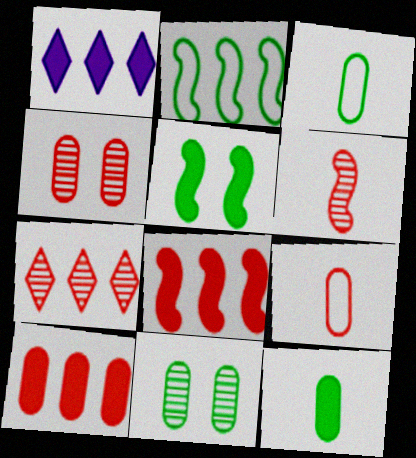[[4, 6, 7], 
[4, 9, 10]]